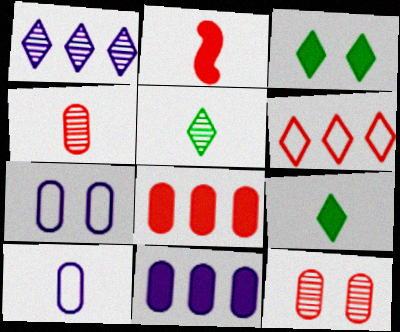[[2, 3, 11], 
[2, 5, 10], 
[2, 6, 12]]